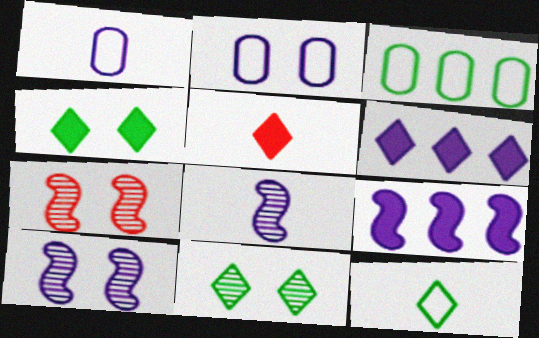[[1, 6, 10], 
[2, 4, 7], 
[2, 6, 8], 
[3, 5, 10], 
[4, 5, 6]]